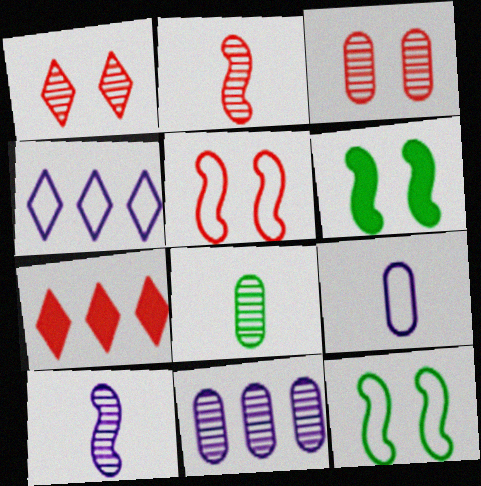[[3, 8, 11]]